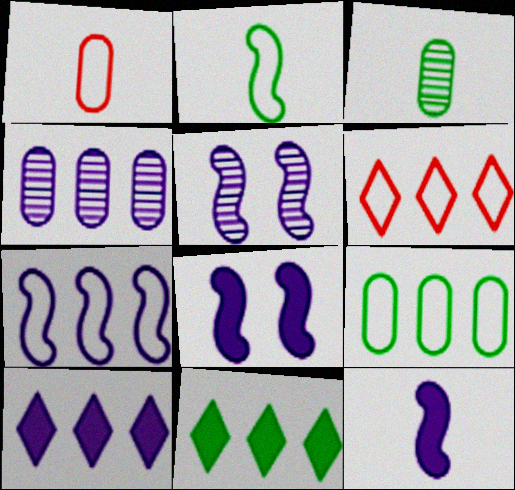[[1, 5, 11], 
[3, 6, 8], 
[4, 7, 10], 
[5, 7, 12], 
[6, 7, 9]]